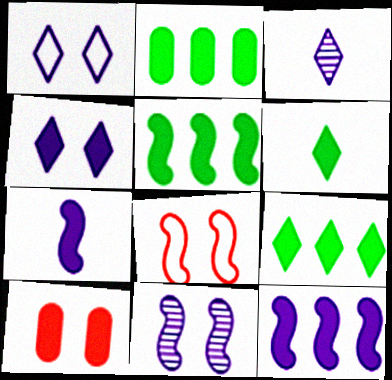[[2, 3, 8], 
[2, 5, 9], 
[6, 10, 12], 
[7, 9, 10]]